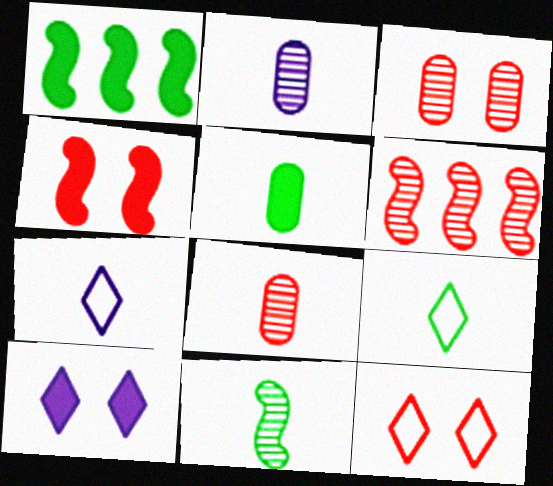[[1, 2, 12], 
[1, 3, 7], 
[3, 4, 12], 
[5, 9, 11]]